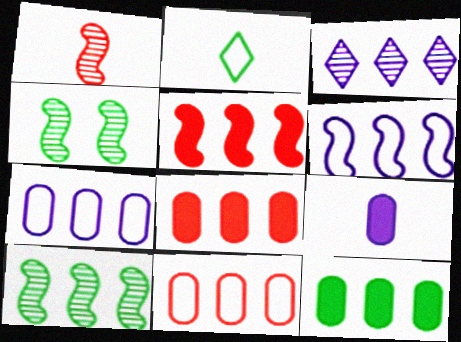[[1, 2, 9], 
[2, 4, 12], 
[5, 6, 10]]